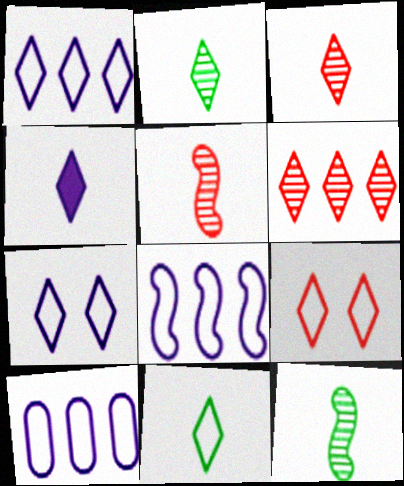[[1, 8, 10], 
[1, 9, 11], 
[3, 4, 11]]